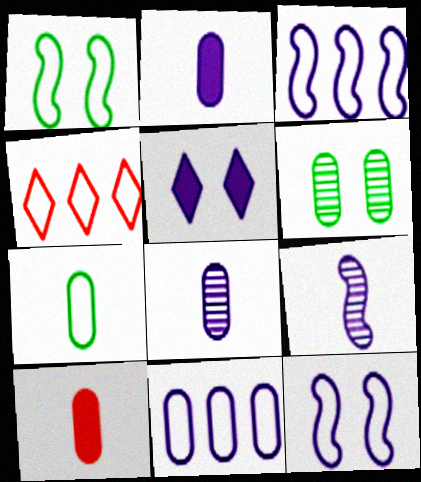[[3, 5, 8], 
[4, 7, 12], 
[5, 9, 11], 
[6, 10, 11], 
[7, 8, 10]]